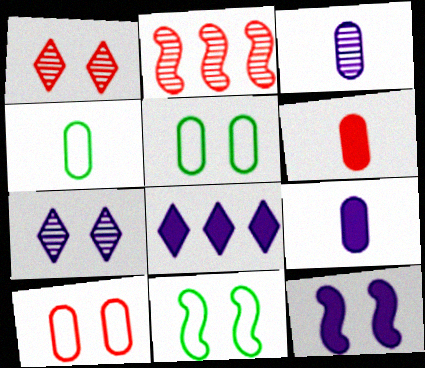[[1, 5, 12], 
[3, 4, 6], 
[8, 9, 12]]